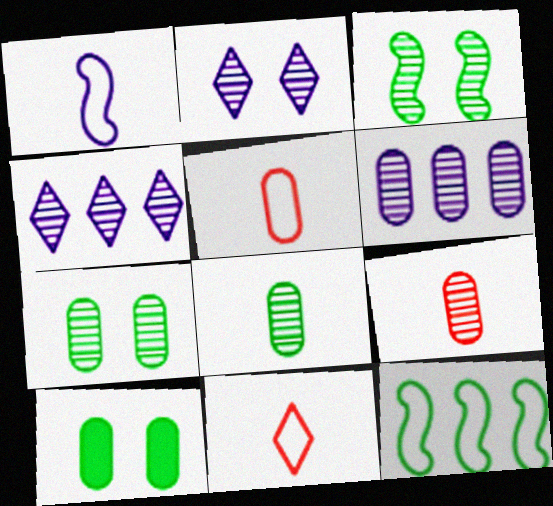[[3, 4, 9], 
[5, 6, 10], 
[6, 7, 9]]